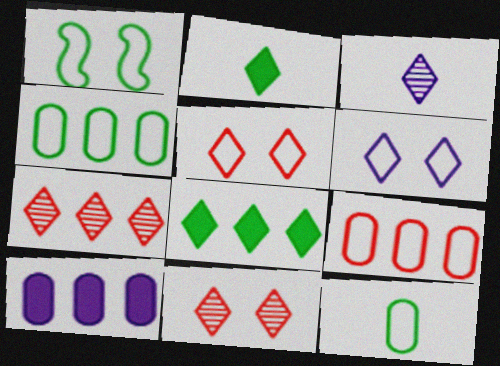[[2, 6, 7], 
[3, 5, 8]]